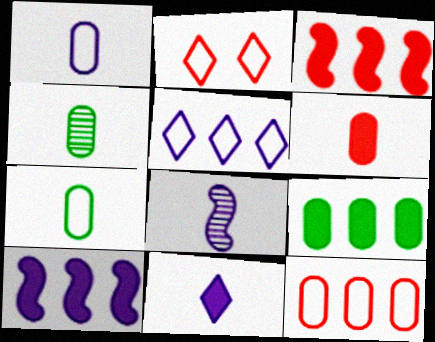[[1, 4, 6], 
[1, 8, 11], 
[2, 4, 10], 
[2, 8, 9]]